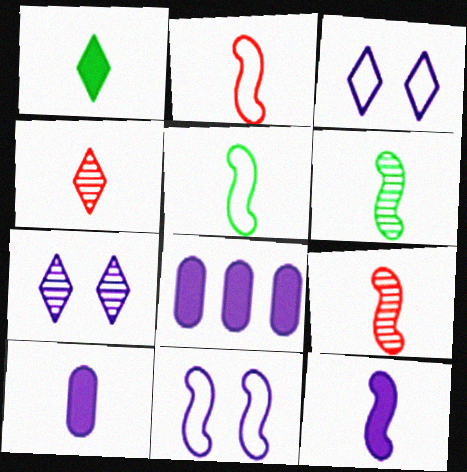[[2, 6, 12], 
[4, 5, 10], 
[5, 9, 12]]